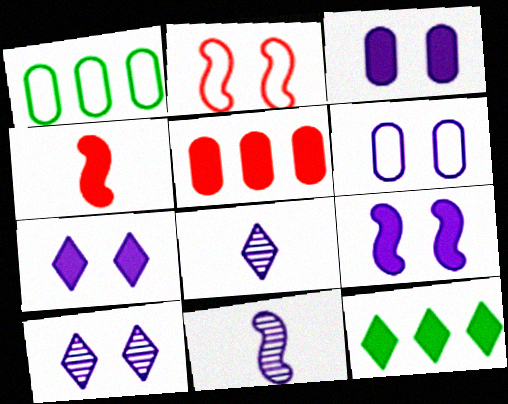[[1, 4, 10], 
[3, 4, 12], 
[3, 7, 9], 
[6, 9, 10]]